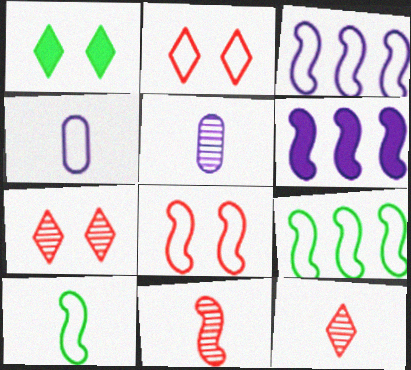[[2, 4, 9], 
[3, 8, 10]]